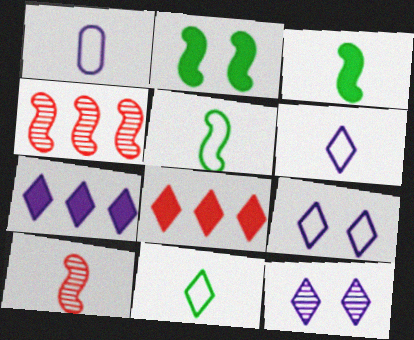[[6, 7, 12], 
[8, 11, 12]]